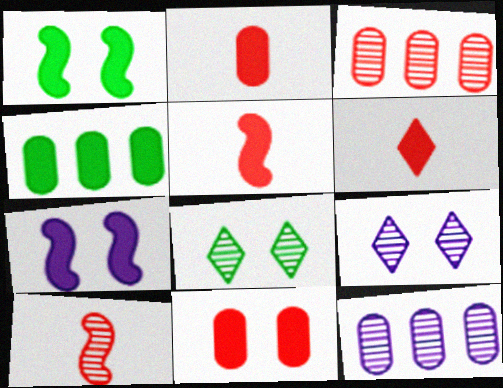[[2, 5, 6], 
[4, 6, 7], 
[8, 10, 12]]